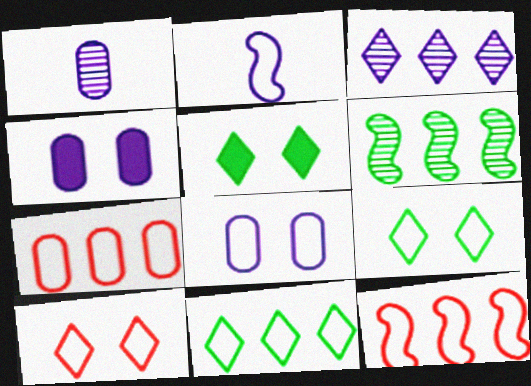[[1, 5, 12], 
[2, 3, 4], 
[2, 7, 9]]